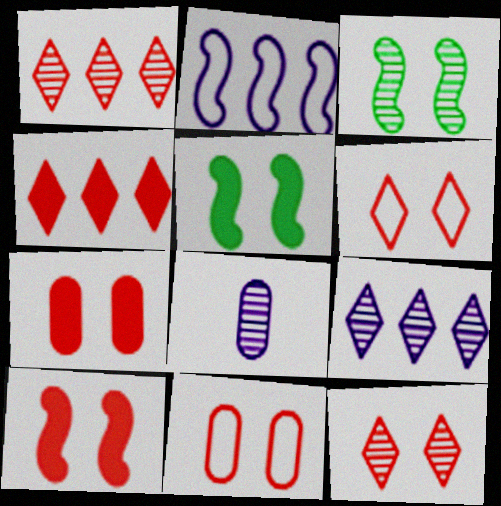[[1, 3, 8], 
[10, 11, 12]]